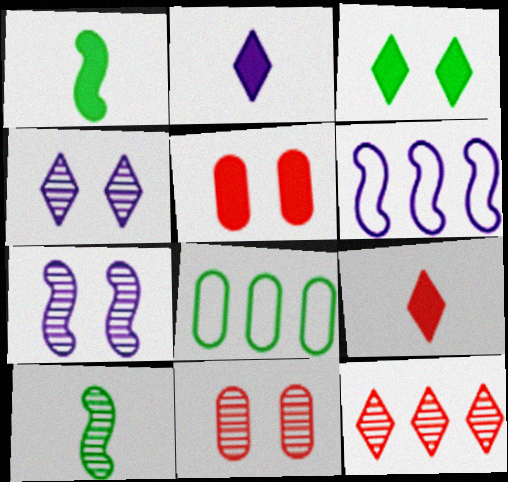[[3, 8, 10], 
[7, 8, 9]]